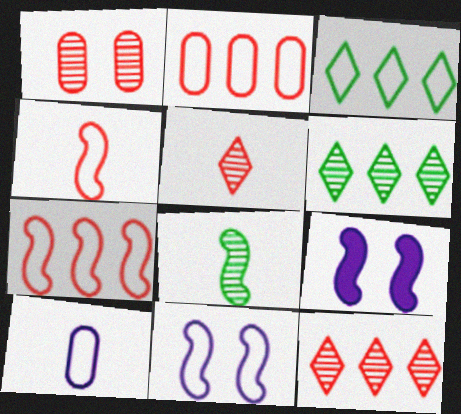[[7, 8, 9]]